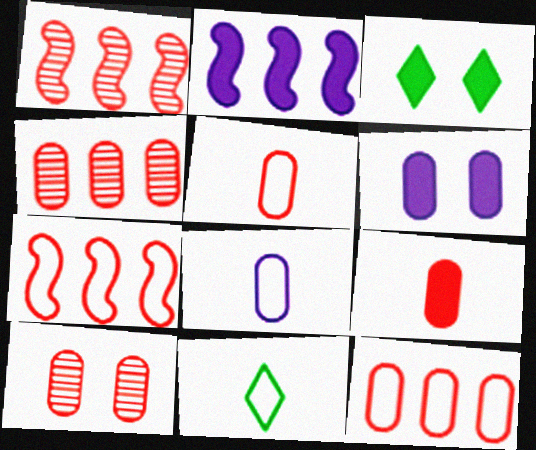[[1, 3, 8], 
[1, 6, 11], 
[2, 3, 9], 
[2, 10, 11], 
[9, 10, 12]]